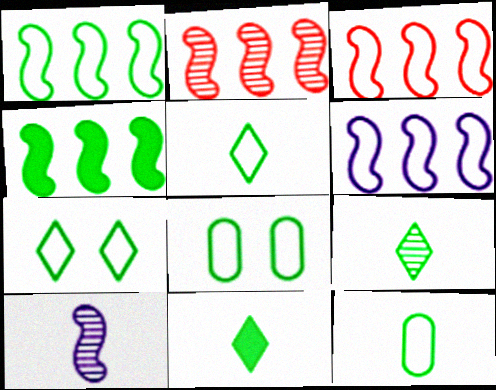[[1, 3, 6], 
[1, 5, 8], 
[1, 7, 12], 
[2, 4, 6], 
[4, 8, 9], 
[5, 9, 11]]